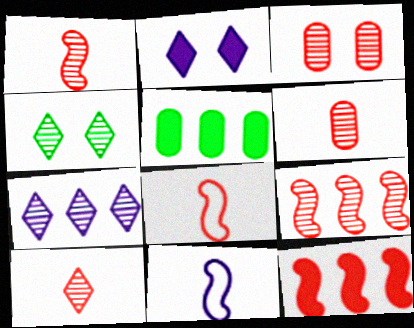[[1, 6, 10], 
[3, 9, 10], 
[4, 7, 10]]